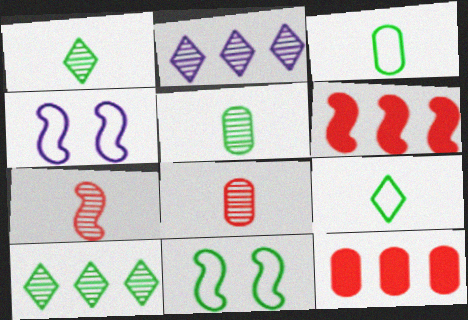[[1, 4, 12]]